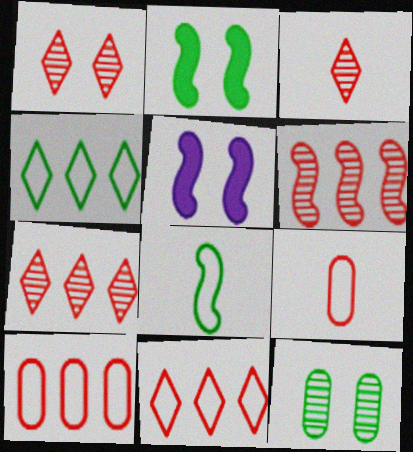[[1, 3, 7], 
[5, 6, 8]]